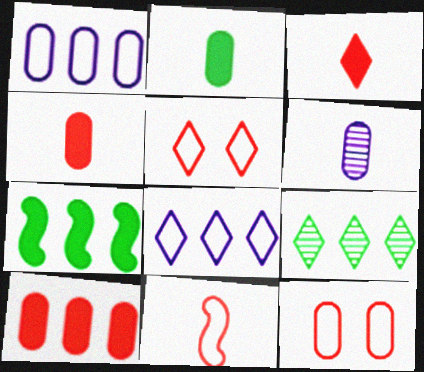[[5, 6, 7]]